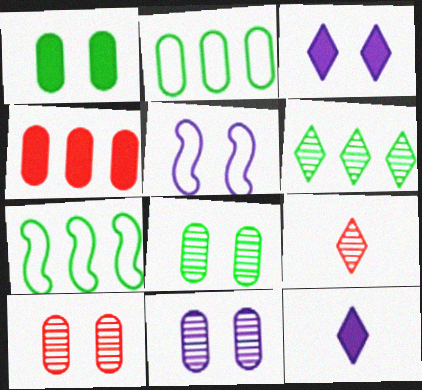[[3, 5, 11], 
[7, 10, 12], 
[8, 10, 11]]